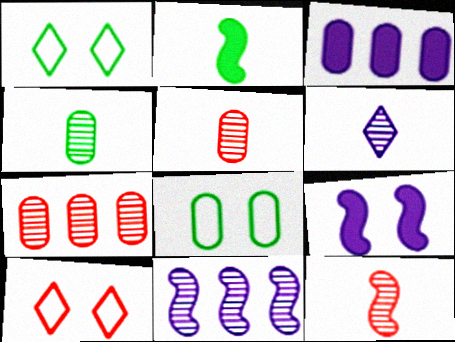[[1, 3, 12], 
[3, 5, 8], 
[4, 6, 12]]